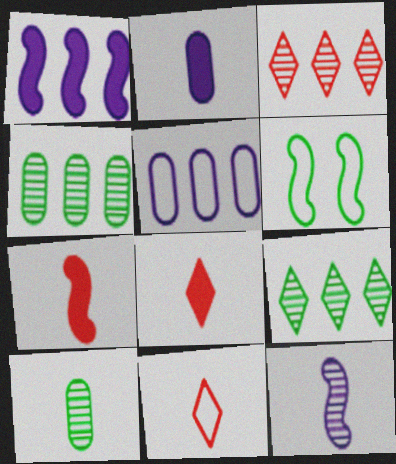[[2, 3, 6], 
[5, 6, 11]]